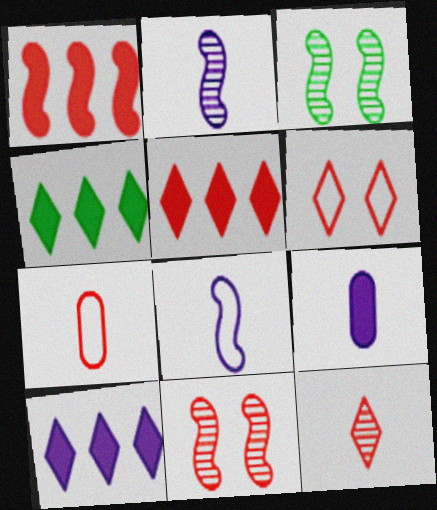[[1, 3, 8], 
[3, 7, 10], 
[4, 5, 10], 
[5, 6, 12], 
[5, 7, 11]]